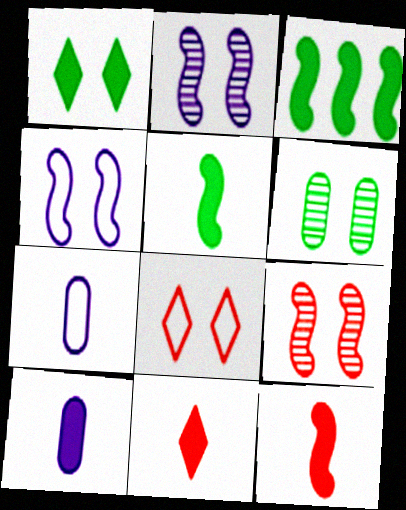[[5, 10, 11]]